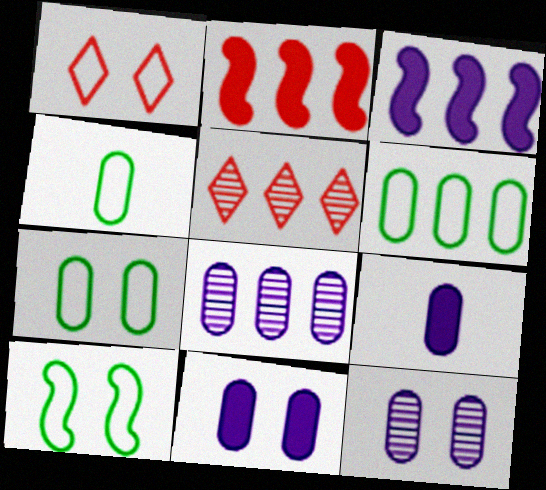[[3, 5, 6], 
[4, 6, 7], 
[5, 9, 10]]